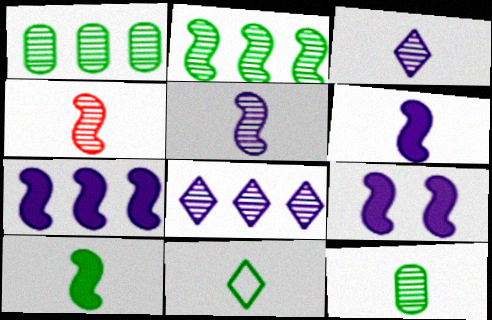[[3, 4, 12], 
[6, 7, 9], 
[10, 11, 12]]